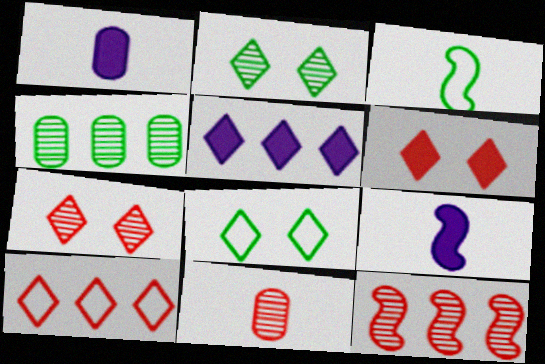[[1, 8, 12], 
[7, 11, 12]]